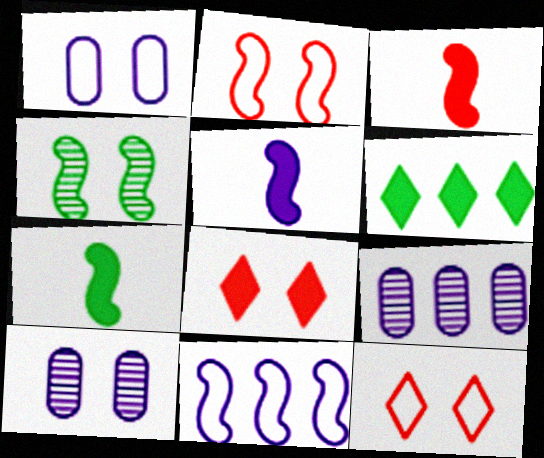[[1, 4, 8], 
[3, 4, 11], 
[3, 5, 7], 
[7, 9, 12]]